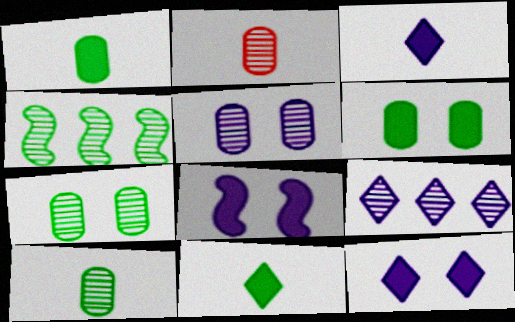[]